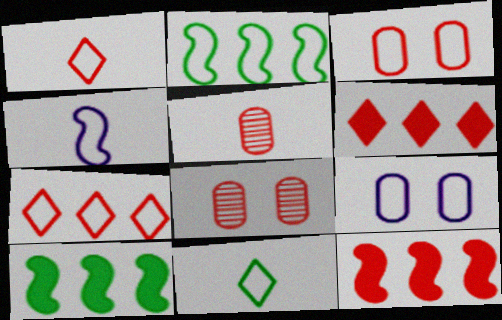[[1, 2, 9], 
[1, 8, 12]]